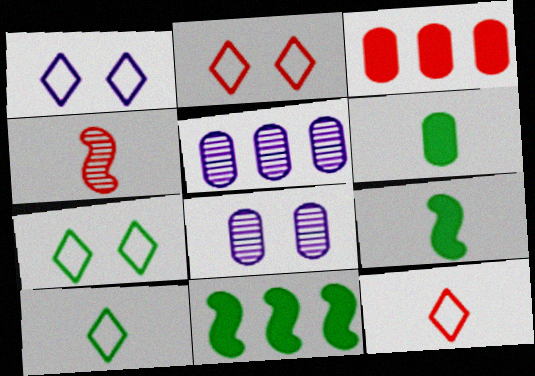[[1, 2, 7], 
[2, 3, 4], 
[2, 5, 9], 
[8, 11, 12]]